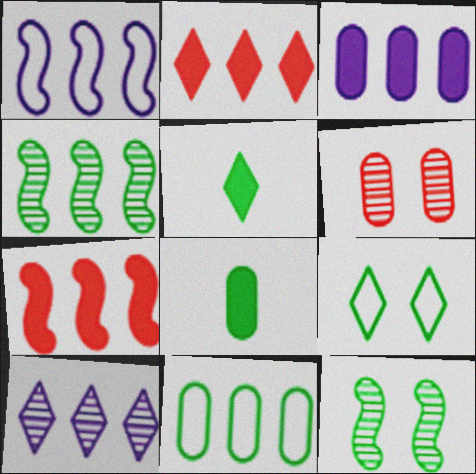[[1, 3, 10], 
[1, 4, 7], 
[1, 5, 6], 
[4, 8, 9], 
[5, 11, 12], 
[7, 10, 11]]